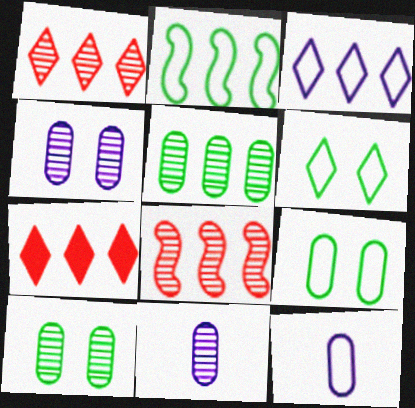[]